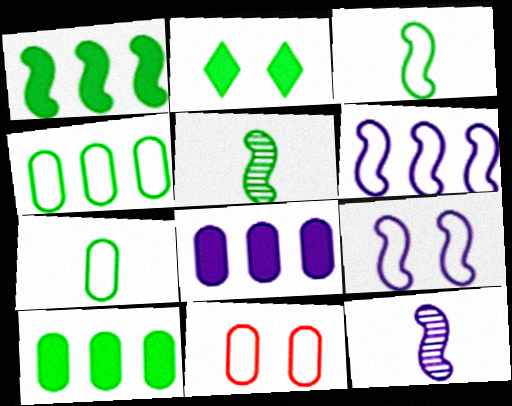[[2, 4, 5]]